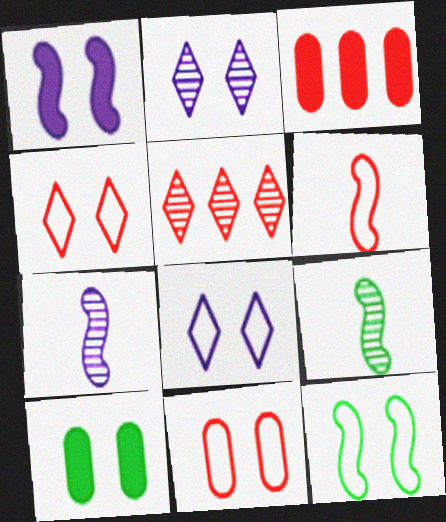[[3, 8, 9], 
[8, 11, 12]]